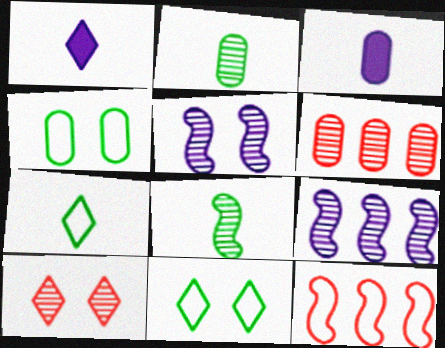[[2, 9, 10], 
[3, 4, 6]]